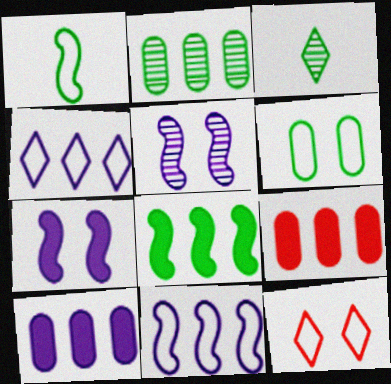[[3, 6, 8]]